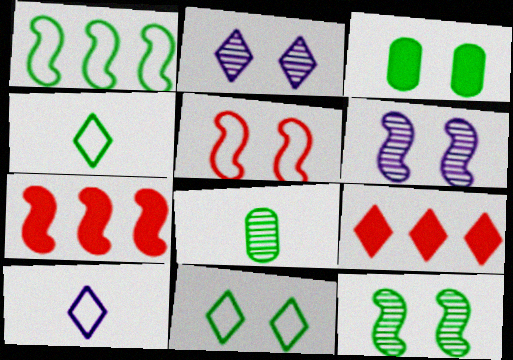[[2, 3, 5], 
[2, 4, 9], 
[3, 11, 12]]